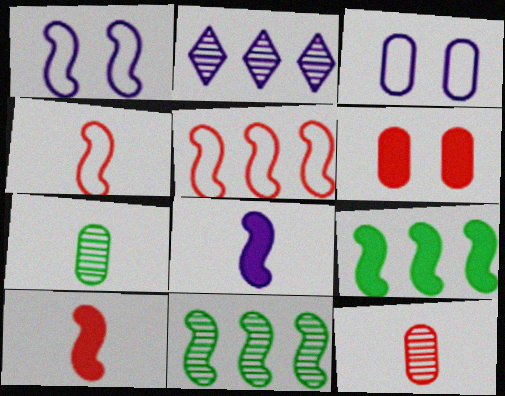[[1, 10, 11], 
[2, 3, 8]]